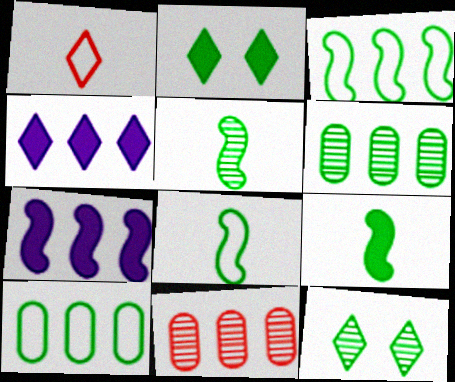[[1, 4, 12], 
[2, 5, 10], 
[2, 6, 8], 
[3, 4, 11], 
[5, 6, 12], 
[5, 8, 9], 
[9, 10, 12]]